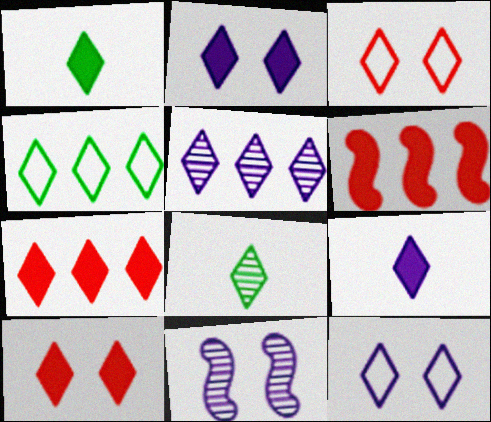[[1, 2, 7], 
[1, 3, 5], 
[4, 5, 7], 
[5, 9, 12], 
[7, 8, 12]]